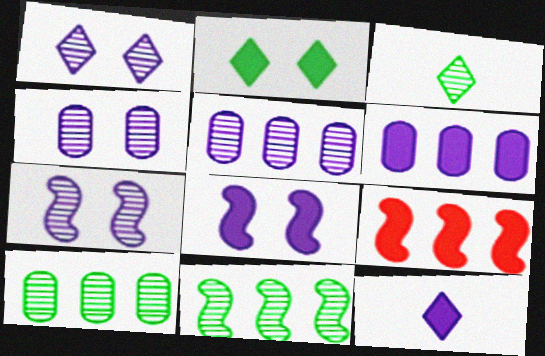[[1, 4, 7], 
[6, 8, 12]]